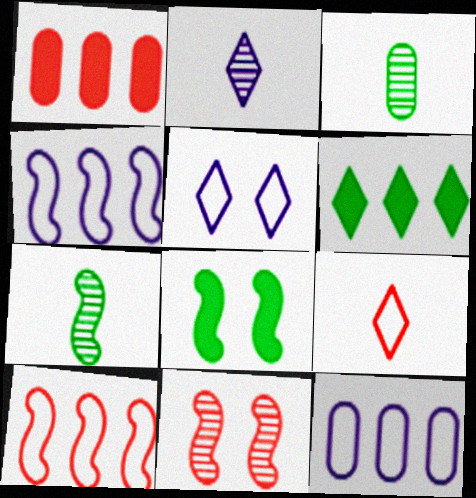[[1, 5, 7], 
[1, 9, 11]]